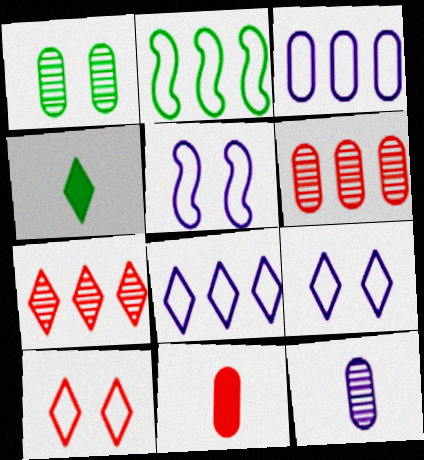[[1, 2, 4], 
[1, 3, 11], 
[1, 6, 12], 
[4, 5, 6], 
[4, 7, 9]]